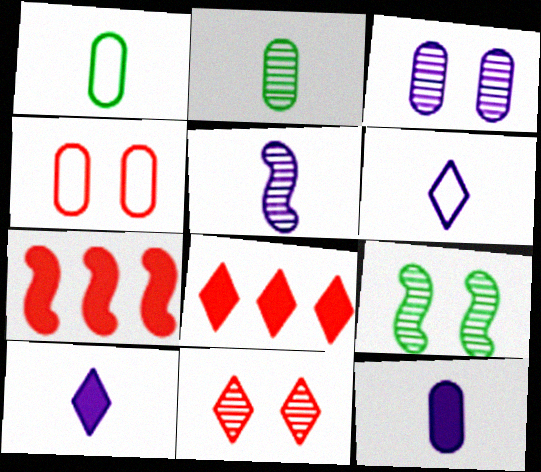[[3, 9, 11], 
[5, 6, 12]]